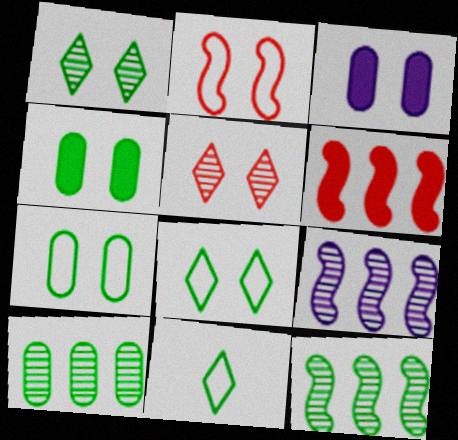[[1, 2, 3], 
[4, 11, 12]]